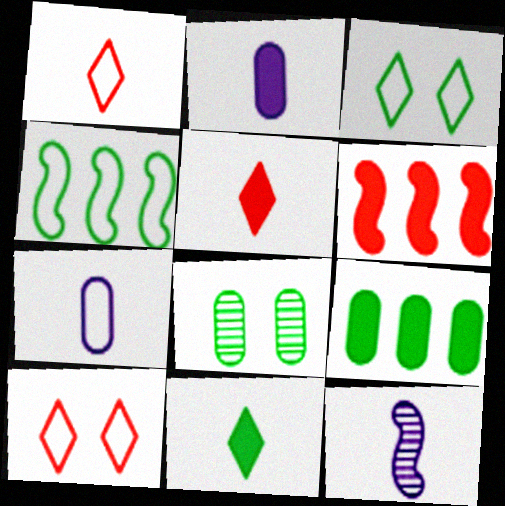[[4, 7, 10], 
[4, 8, 11], 
[9, 10, 12]]